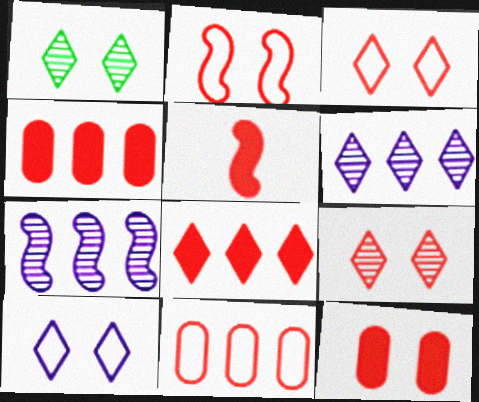[[2, 9, 12], 
[5, 8, 12], 
[5, 9, 11]]